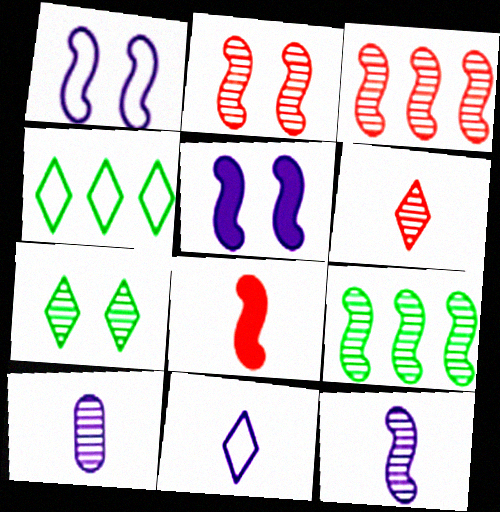[[1, 8, 9], 
[2, 9, 12], 
[3, 7, 10]]